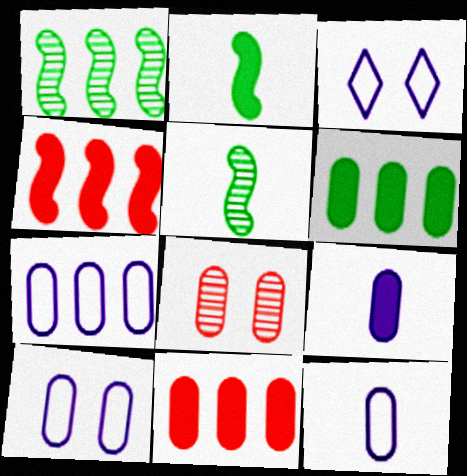[[3, 5, 11], 
[6, 8, 12], 
[7, 10, 12]]